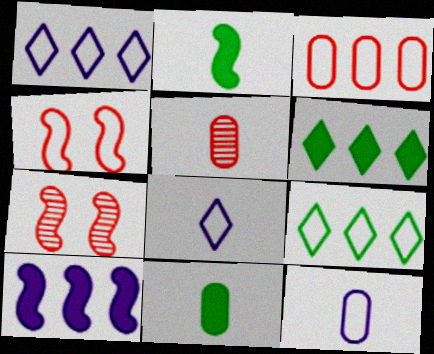[[1, 7, 11], 
[2, 5, 8], 
[4, 9, 12], 
[5, 11, 12], 
[6, 7, 12]]